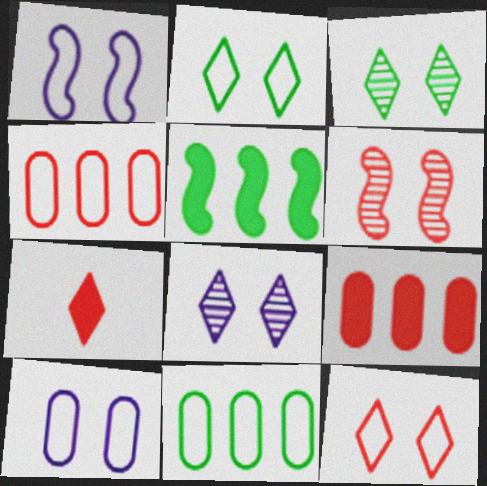[[4, 6, 7]]